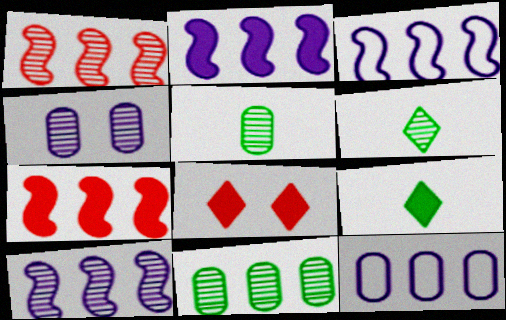[[1, 4, 6], 
[2, 3, 10], 
[3, 5, 8]]